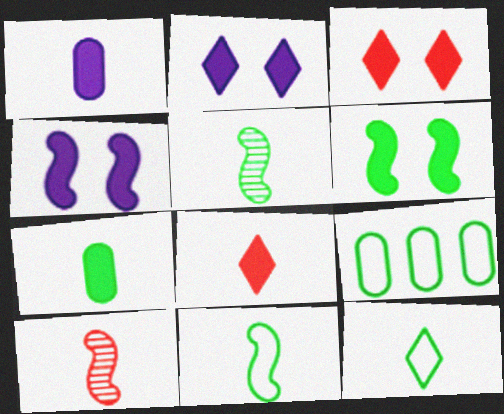[[1, 10, 12], 
[2, 9, 10], 
[5, 7, 12]]